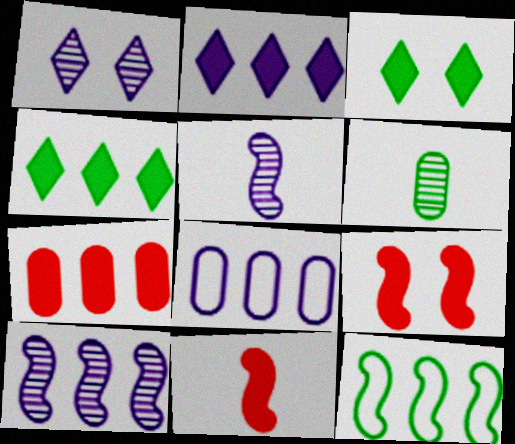[[2, 8, 10], 
[3, 6, 12], 
[5, 9, 12]]